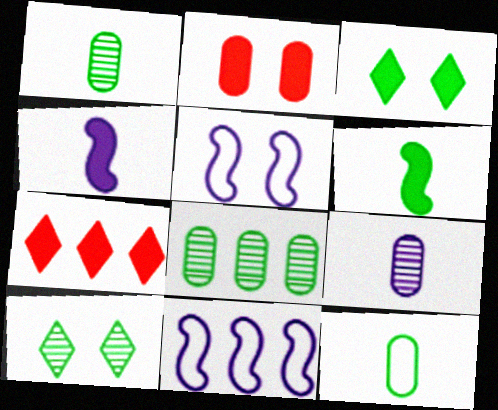[[1, 5, 7], 
[2, 5, 10], 
[7, 8, 11]]